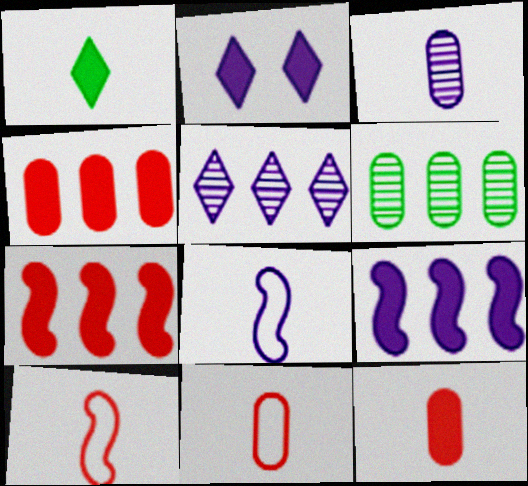[[1, 3, 10], 
[2, 6, 10]]